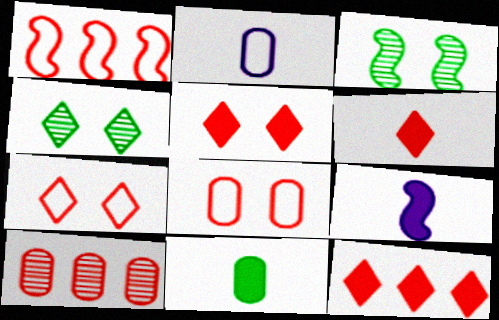[[1, 3, 9], 
[1, 10, 12], 
[2, 3, 12], 
[5, 6, 12], 
[6, 9, 11]]